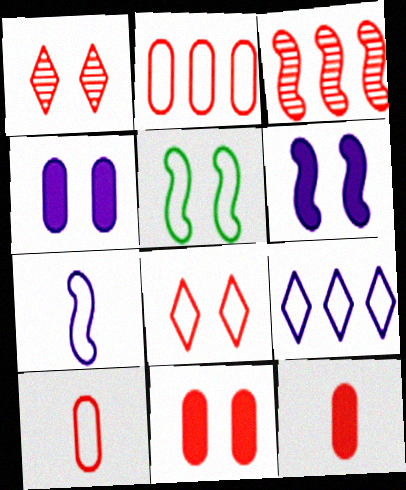[[1, 4, 5], 
[3, 8, 12], 
[5, 9, 10]]